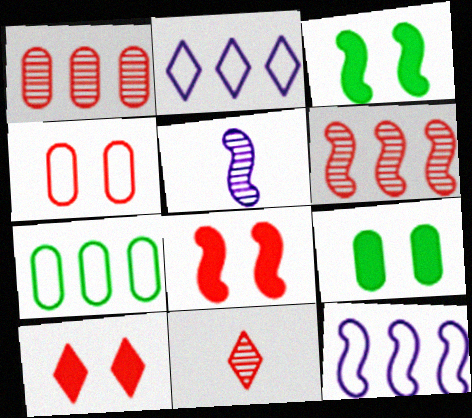[[5, 7, 10], 
[9, 11, 12]]